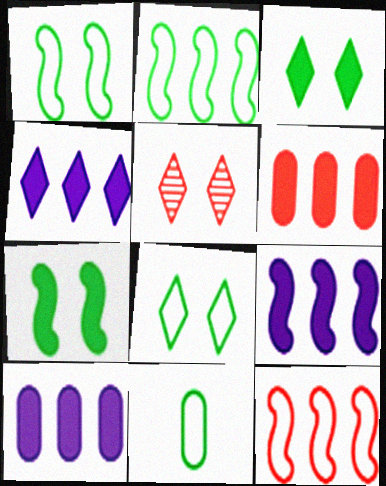[[2, 8, 11], 
[4, 9, 10], 
[5, 9, 11]]